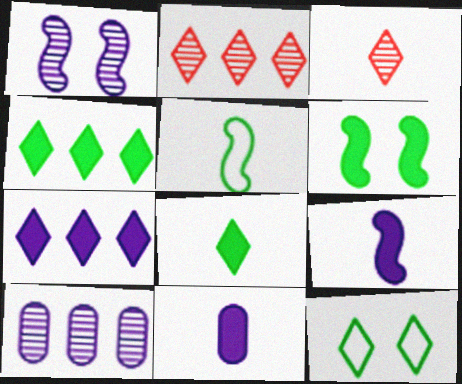[[3, 5, 11], 
[3, 7, 12]]